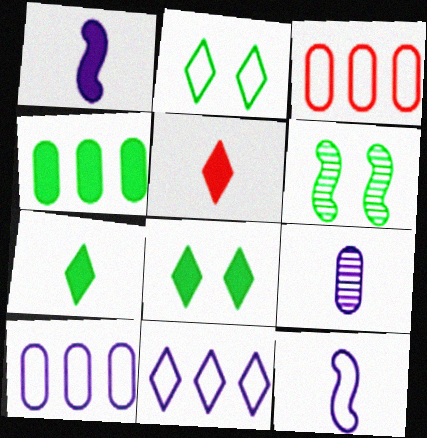[[2, 3, 12], 
[5, 6, 10]]